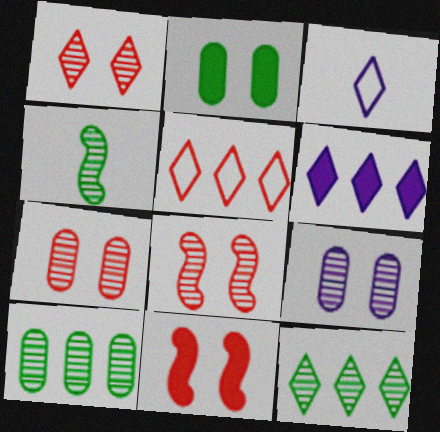[[1, 7, 8], 
[3, 10, 11], 
[5, 6, 12]]